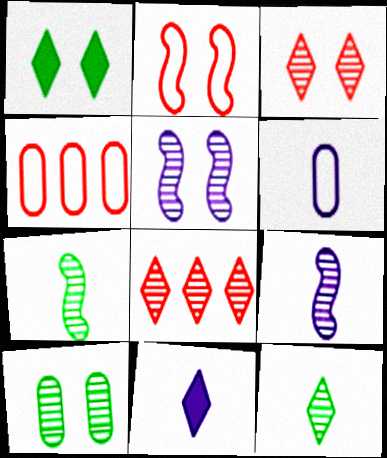[[1, 4, 9], 
[3, 5, 10], 
[6, 9, 11], 
[8, 9, 10]]